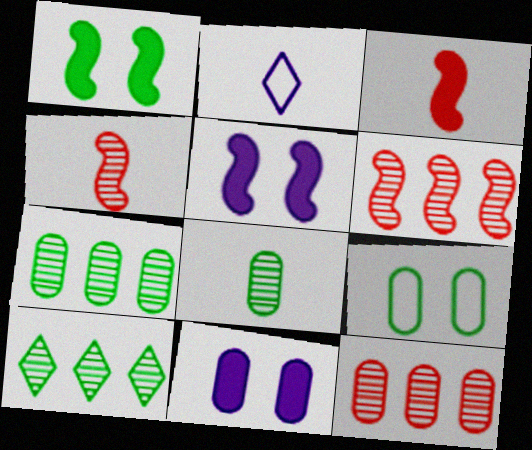[[1, 2, 12], 
[2, 3, 8]]